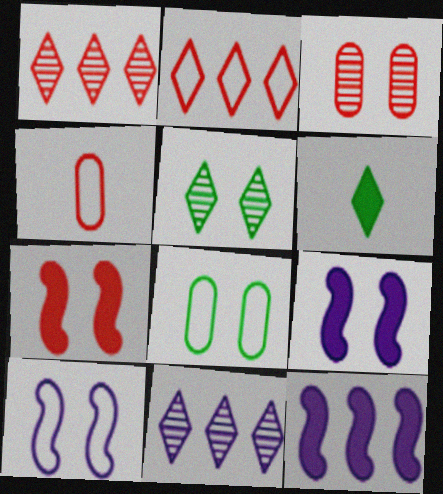[[1, 4, 7], 
[4, 5, 12]]